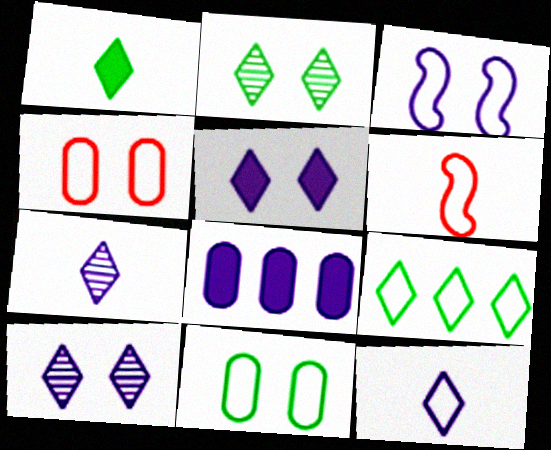[[1, 2, 9], 
[2, 6, 8], 
[3, 7, 8]]